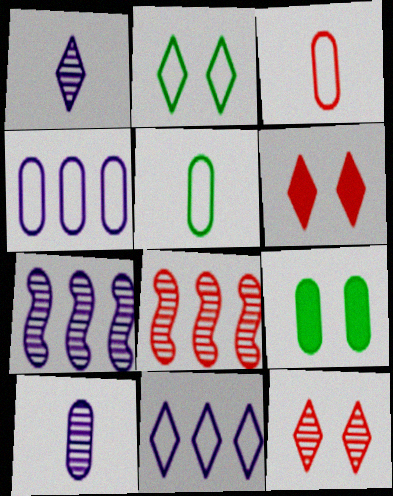[[3, 6, 8], 
[5, 6, 7]]